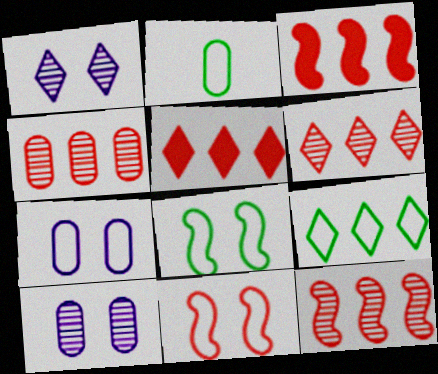[[1, 2, 3], 
[2, 8, 9], 
[4, 6, 12]]